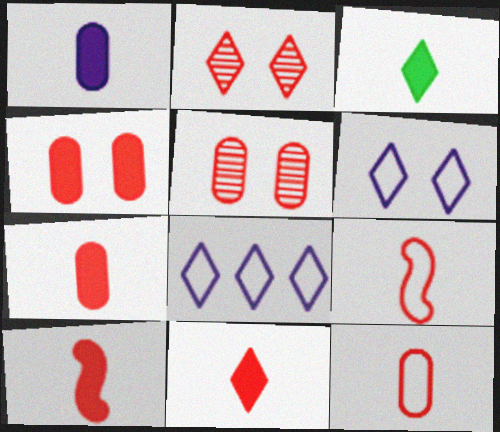[[1, 3, 10], 
[2, 3, 8], 
[7, 10, 11]]